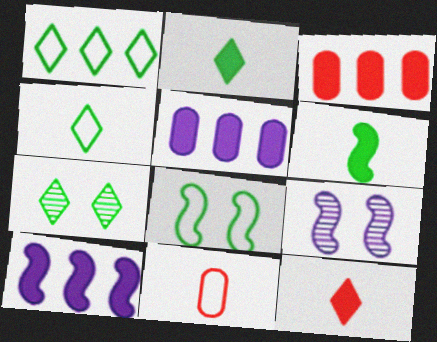[[1, 2, 7], 
[3, 4, 9], 
[7, 10, 11]]